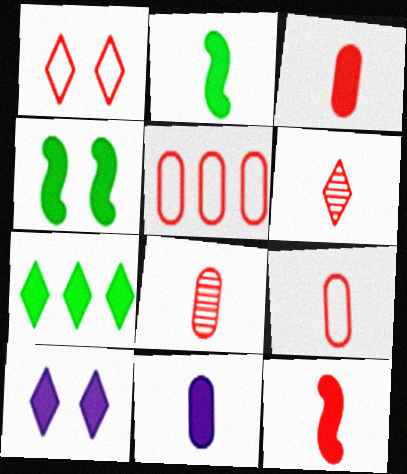[[3, 8, 9], 
[6, 9, 12]]